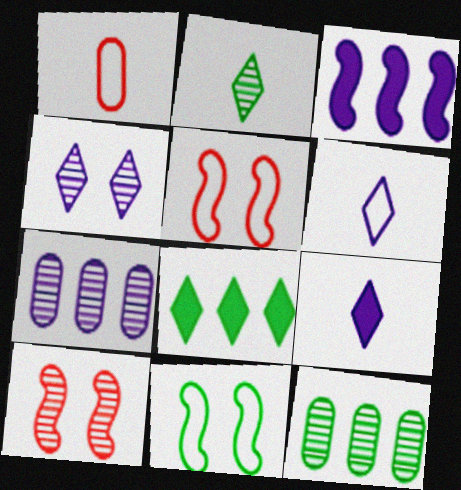[[2, 7, 10], 
[5, 9, 12]]